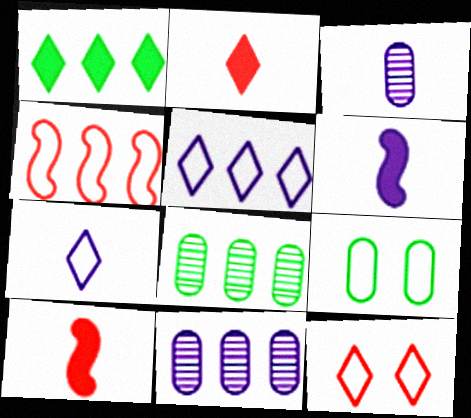[[1, 4, 11], 
[3, 6, 7], 
[4, 7, 9], 
[6, 8, 12]]